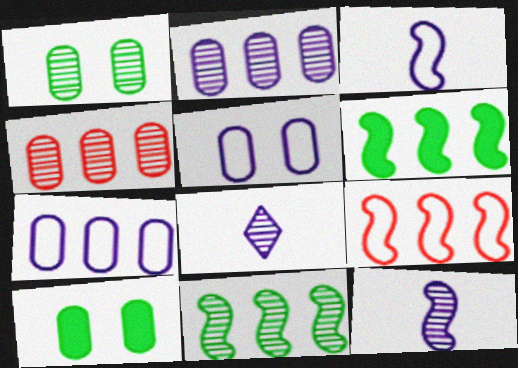[[8, 9, 10]]